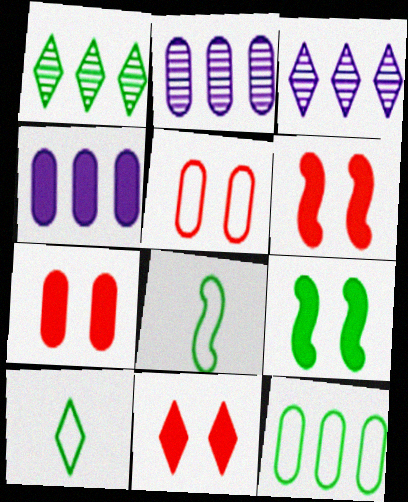[[2, 6, 10], 
[2, 8, 11], 
[3, 7, 8], 
[3, 10, 11], 
[6, 7, 11]]